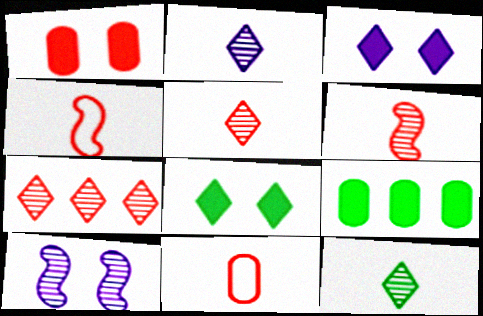[[1, 4, 7], 
[2, 5, 12]]